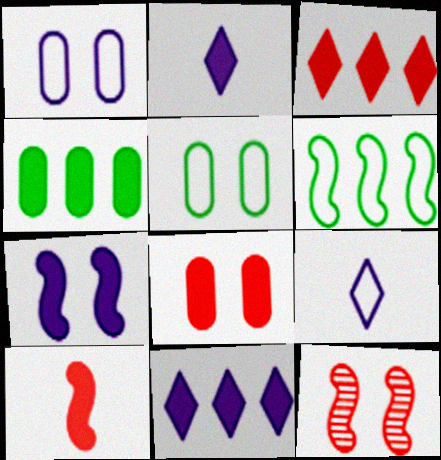[[3, 8, 10], 
[4, 9, 12]]